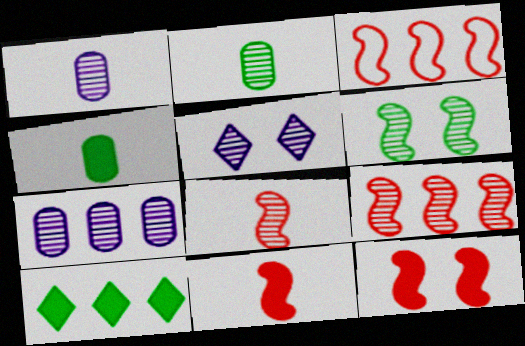[[2, 5, 9], 
[3, 4, 5], 
[3, 7, 10], 
[3, 8, 12]]